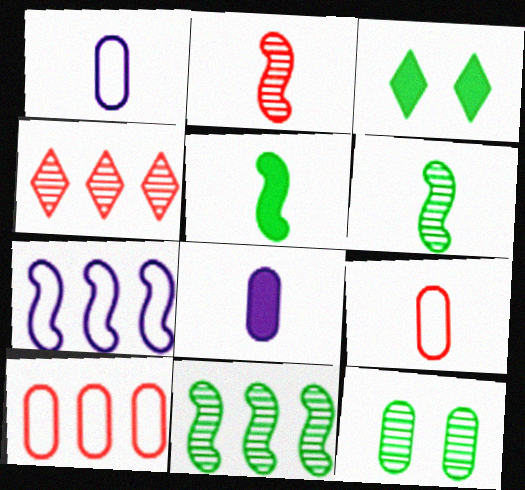[[8, 10, 12]]